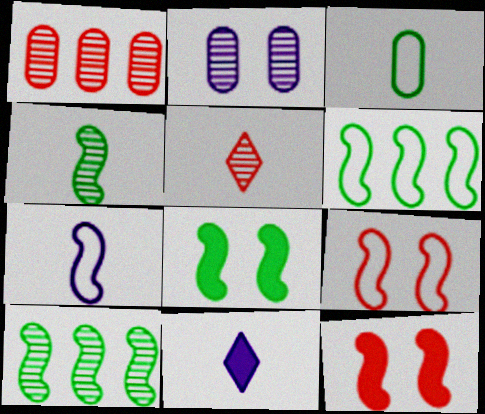[[2, 5, 10], 
[4, 6, 8], 
[6, 7, 9], 
[7, 10, 12]]